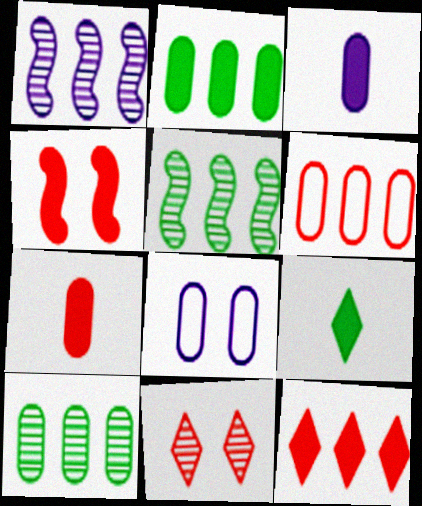[[4, 7, 12], 
[7, 8, 10]]